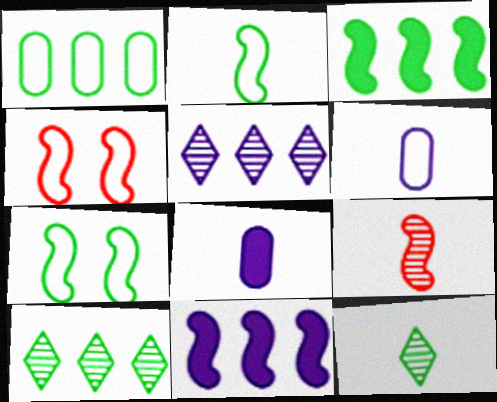[[1, 3, 10], 
[4, 8, 10], 
[7, 9, 11]]